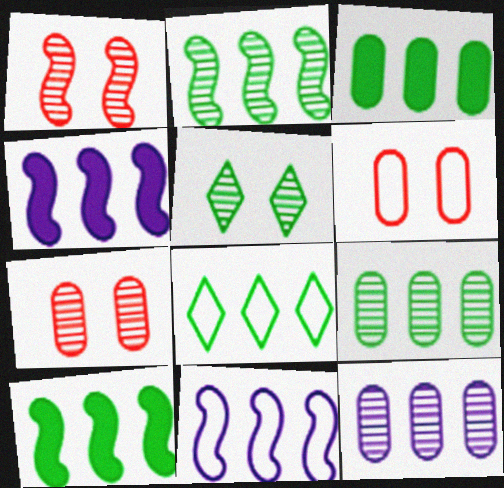[[2, 3, 8], 
[8, 9, 10]]